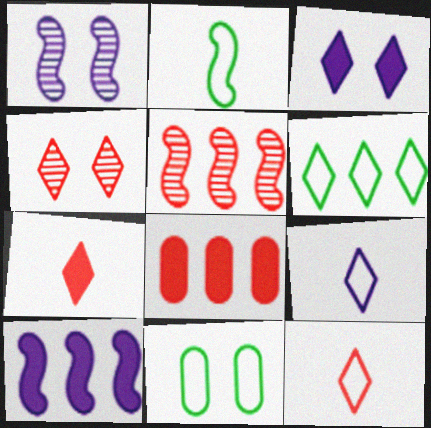[[2, 6, 11]]